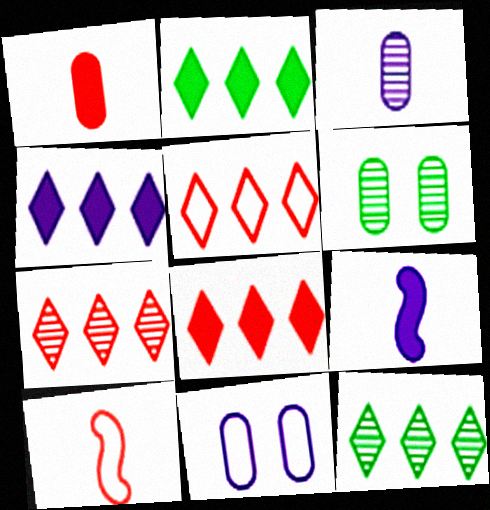[[2, 4, 8], 
[4, 5, 12], 
[4, 6, 10], 
[5, 6, 9], 
[5, 7, 8]]